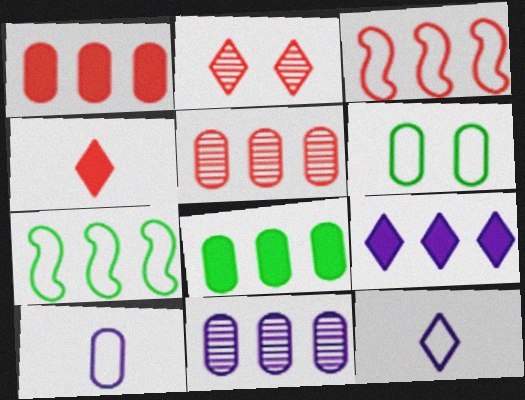[[3, 6, 12], 
[5, 7, 9]]